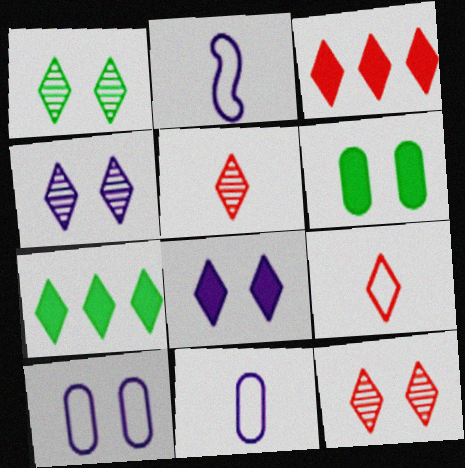[[1, 4, 12], 
[3, 9, 12], 
[4, 7, 9]]